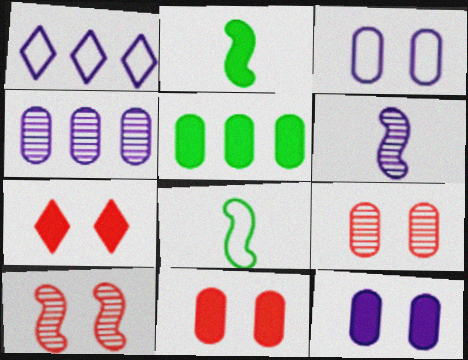[[1, 2, 9], 
[1, 6, 12], 
[4, 7, 8]]